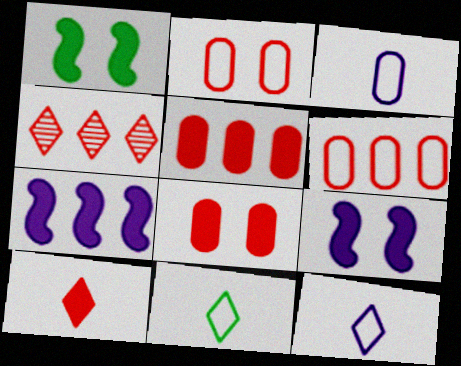[[1, 3, 4]]